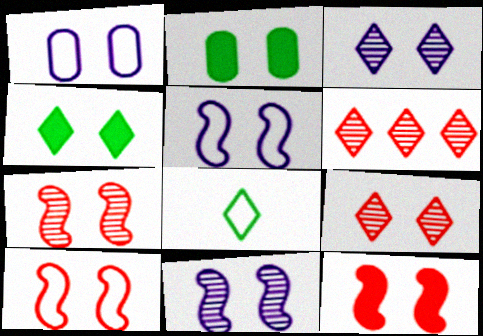[[1, 4, 7], 
[2, 3, 10], 
[2, 5, 9], 
[7, 10, 12]]